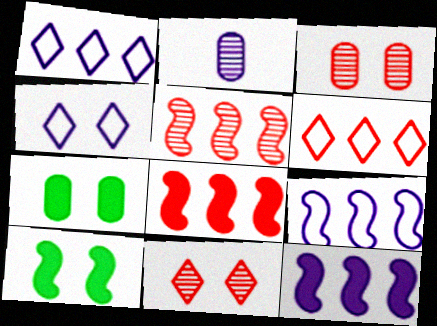[[2, 4, 12], 
[2, 6, 10], 
[3, 4, 10]]